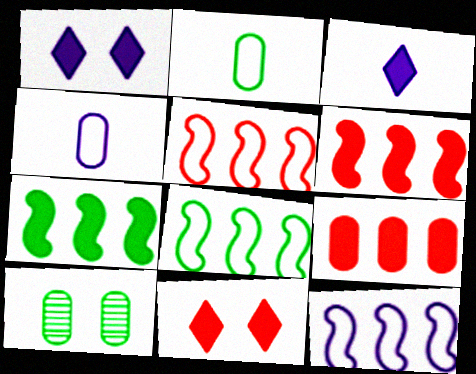[[3, 5, 10], 
[4, 9, 10], 
[5, 8, 12]]